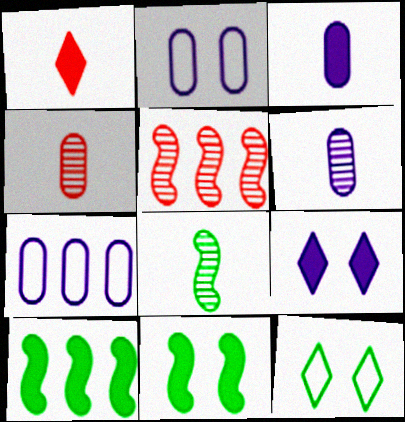[[3, 5, 12]]